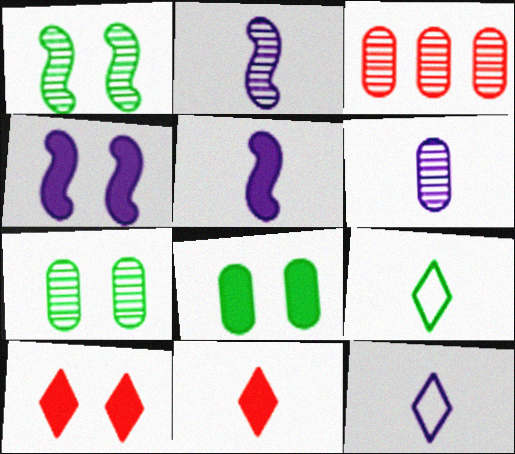[[3, 4, 9], 
[3, 6, 7], 
[4, 8, 10], 
[5, 6, 12]]